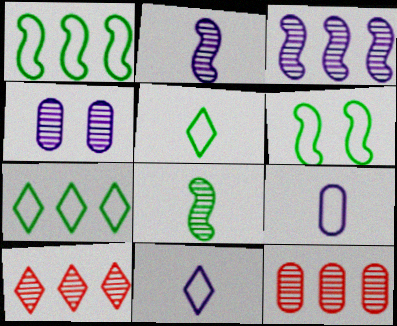[[4, 8, 10]]